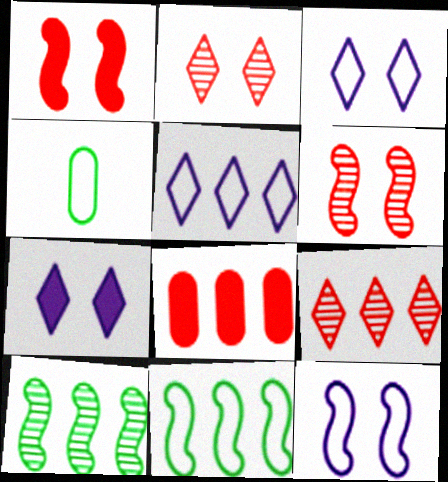[[5, 8, 10]]